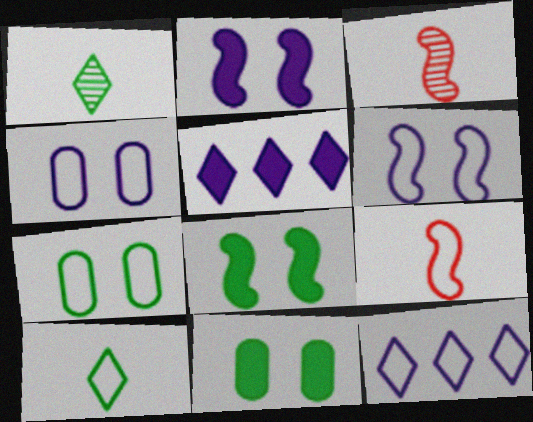[[3, 5, 7], 
[3, 11, 12], 
[7, 9, 12]]